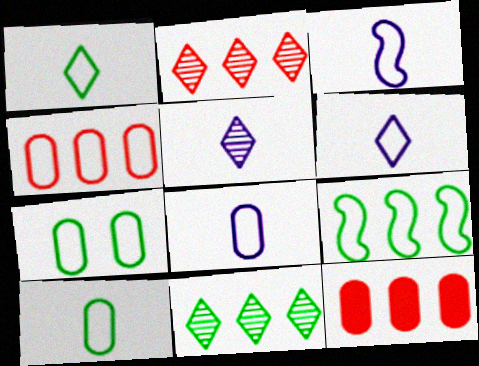[[1, 7, 9], 
[3, 6, 8], 
[4, 7, 8]]